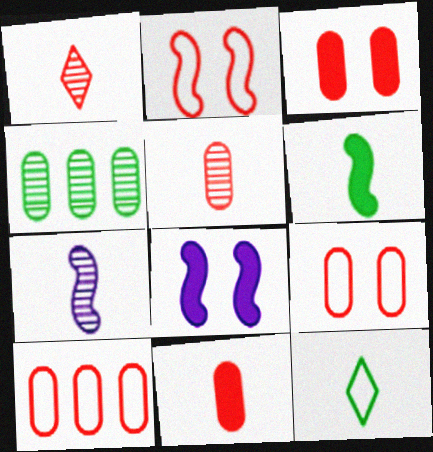[[3, 5, 10], 
[7, 11, 12]]